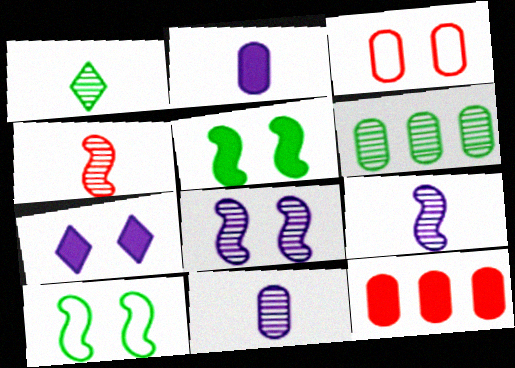[[1, 4, 11], 
[2, 3, 6]]